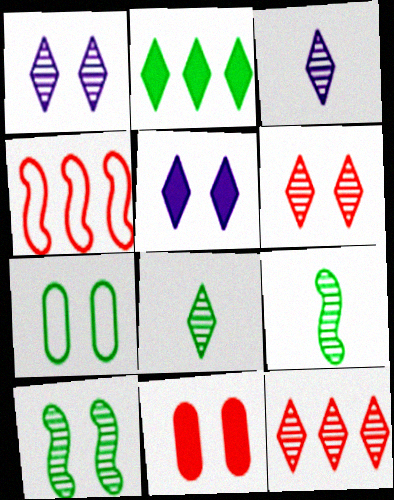[[1, 8, 12], 
[2, 7, 9]]